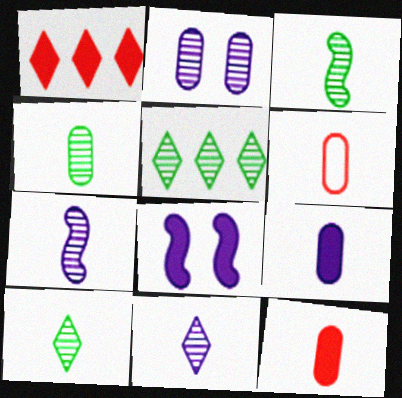[[3, 4, 10], 
[4, 6, 9], 
[5, 6, 8]]